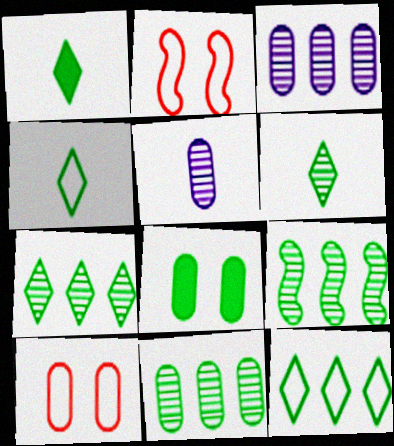[[1, 2, 3], 
[1, 4, 6], 
[4, 8, 9], 
[7, 9, 11]]